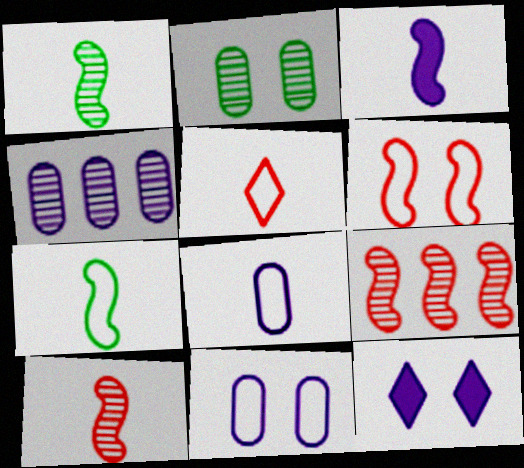[[2, 6, 12], 
[3, 7, 10], 
[5, 7, 8]]